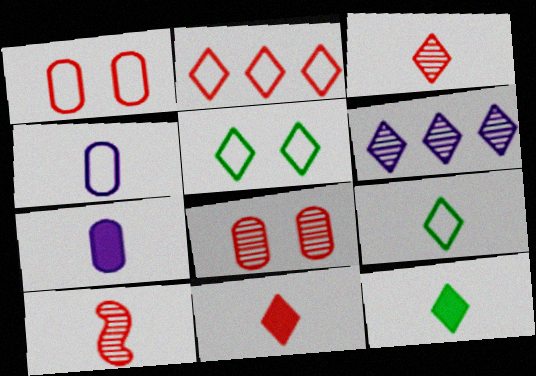[[4, 10, 12], 
[5, 6, 11], 
[7, 9, 10]]